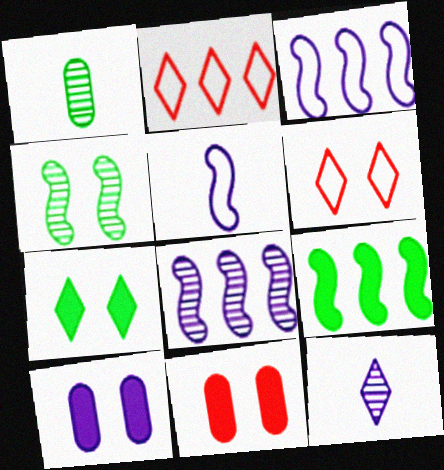[[2, 7, 12], 
[3, 10, 12], 
[4, 6, 10]]